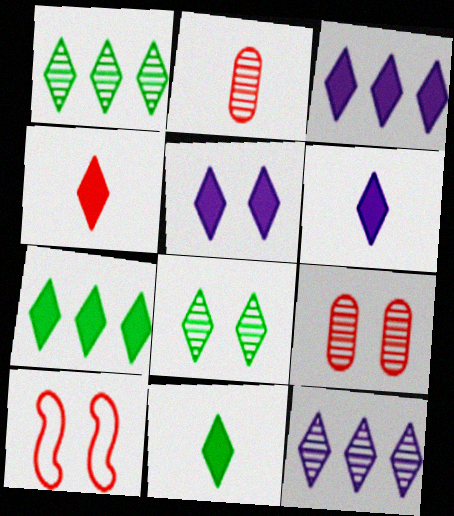[[3, 5, 6], 
[4, 5, 7], 
[4, 6, 11]]